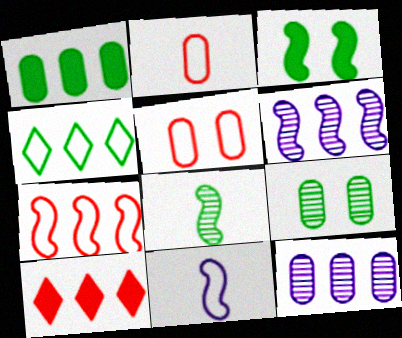[[4, 5, 11], 
[9, 10, 11]]